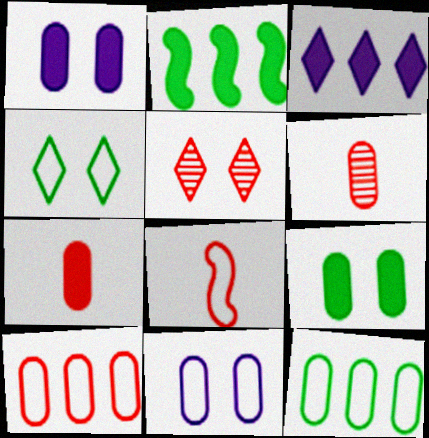[[1, 6, 12]]